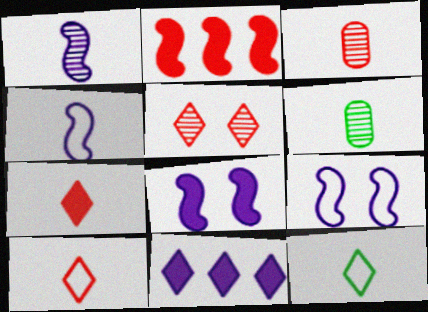[[4, 6, 7], 
[5, 11, 12]]